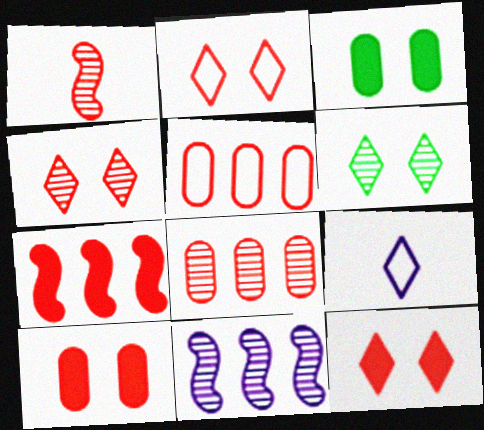[[1, 4, 8], 
[1, 5, 12], 
[2, 4, 12]]